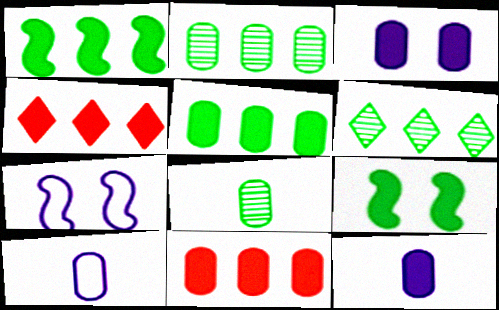[[4, 7, 8], 
[4, 9, 12]]